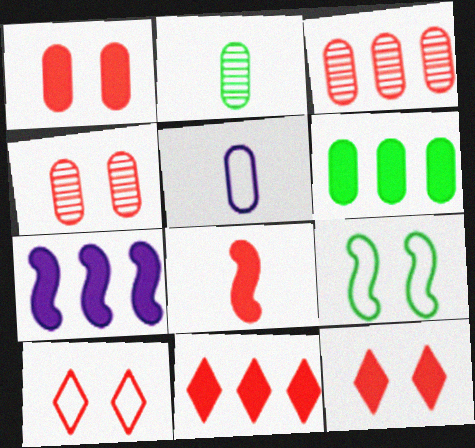[[1, 8, 11], 
[2, 7, 10], 
[3, 8, 10], 
[4, 5, 6], 
[6, 7, 11]]